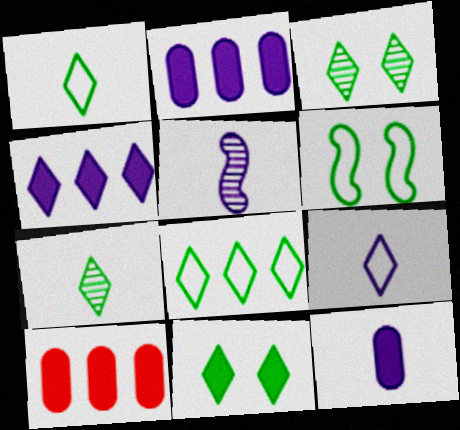[[5, 9, 12], 
[7, 8, 11]]